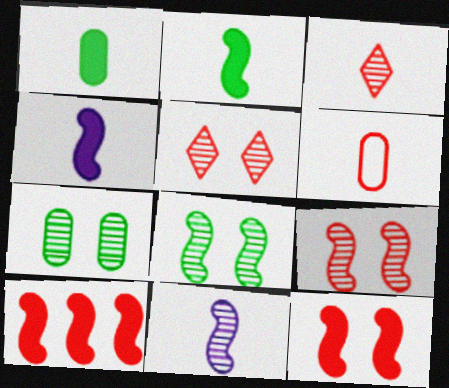[[5, 6, 10]]